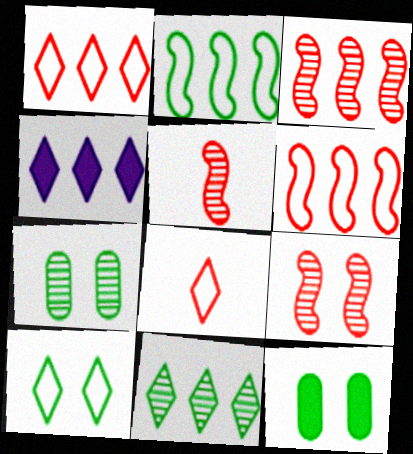[[1, 4, 11], 
[3, 5, 9]]